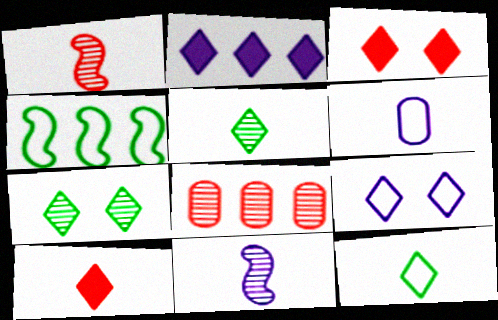[[2, 4, 8], 
[3, 7, 9], 
[7, 8, 11]]